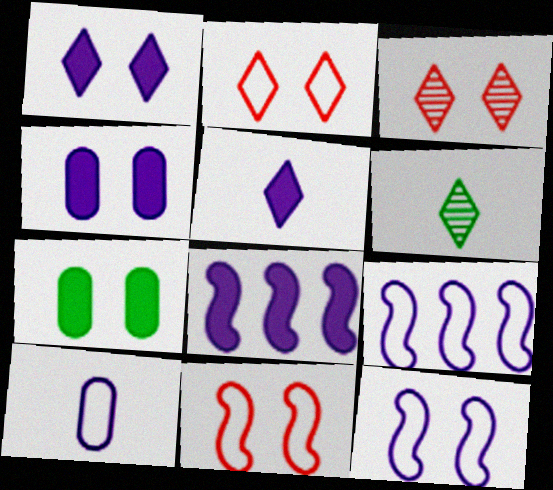[[3, 7, 12], 
[4, 5, 8]]